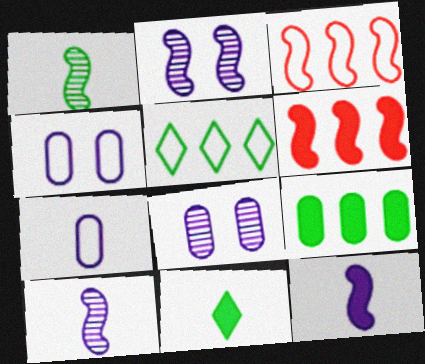[[3, 8, 11]]